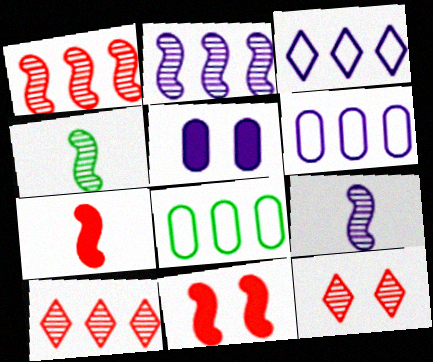[[3, 5, 9]]